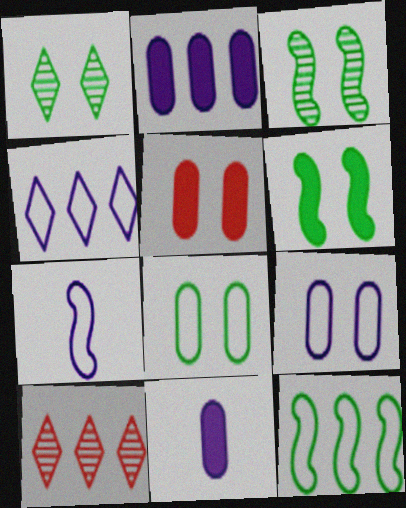[[1, 6, 8], 
[2, 10, 12], 
[4, 7, 9]]